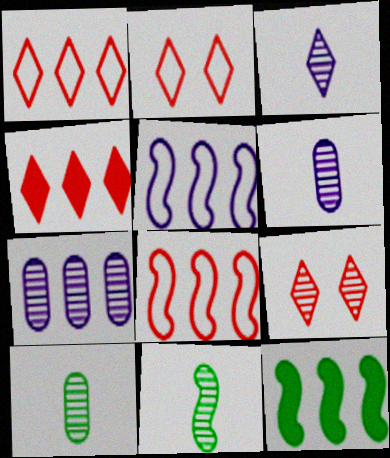[[1, 7, 12], 
[2, 6, 12], 
[7, 9, 11]]